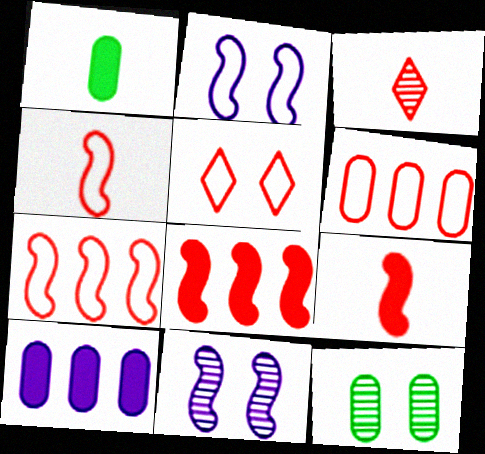[[4, 5, 6]]